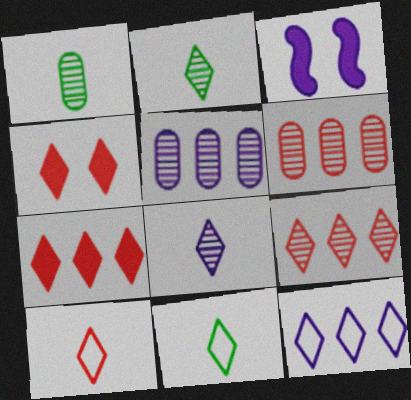[[2, 4, 12], 
[3, 6, 11], 
[4, 9, 10]]